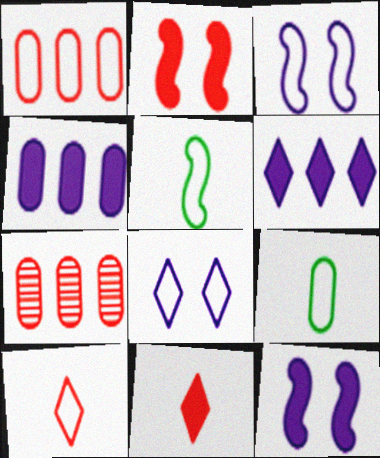[[1, 5, 8], 
[2, 7, 10]]